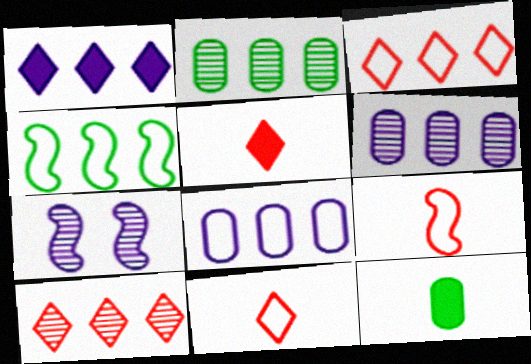[[3, 4, 8], 
[3, 7, 12]]